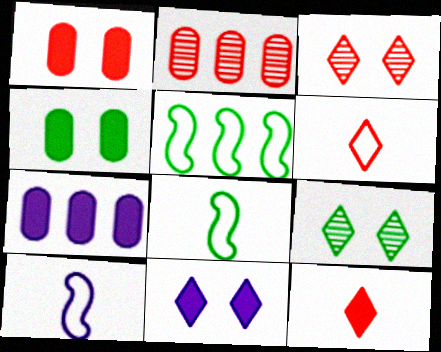[[2, 8, 11], 
[3, 7, 8]]